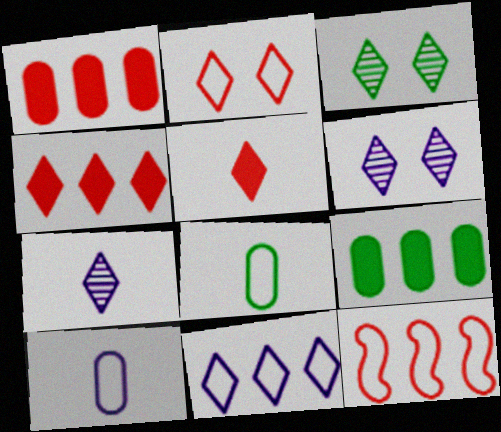[[3, 5, 11]]